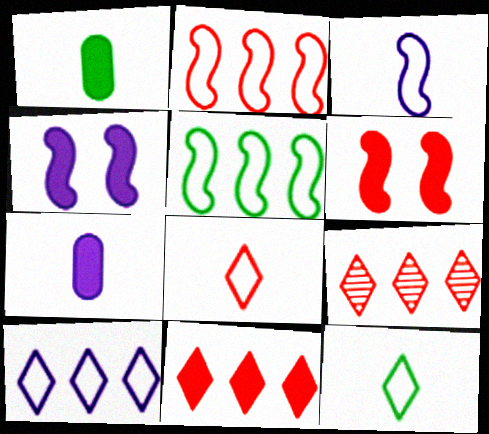[[1, 4, 11]]